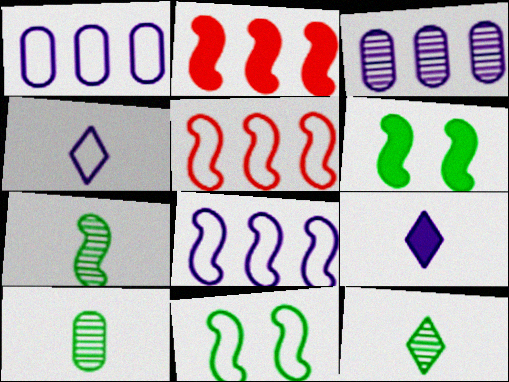[[7, 10, 12]]